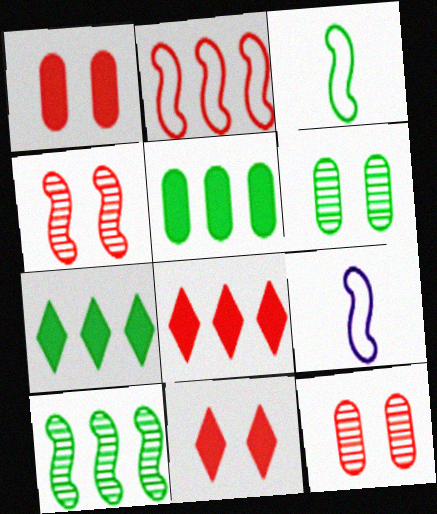[[3, 6, 7], 
[6, 8, 9], 
[7, 9, 12]]